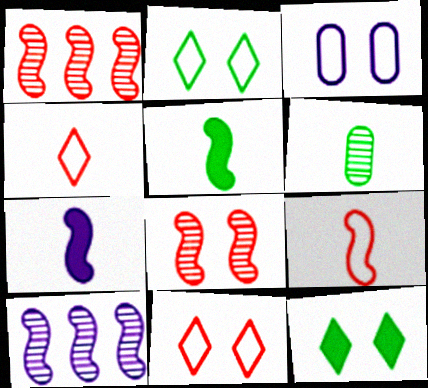[[3, 8, 12], 
[4, 6, 7]]